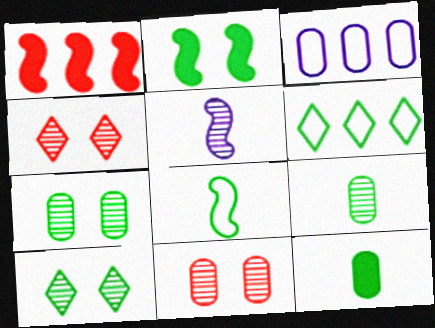[[2, 6, 9], 
[3, 11, 12]]